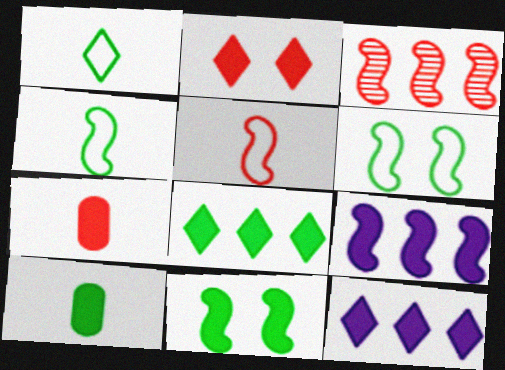[[2, 9, 10], 
[7, 11, 12], 
[8, 10, 11]]